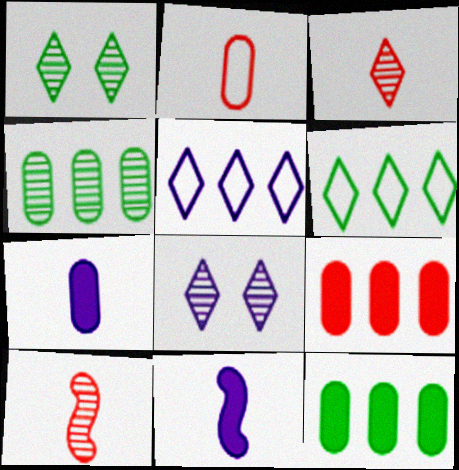[[4, 8, 10]]